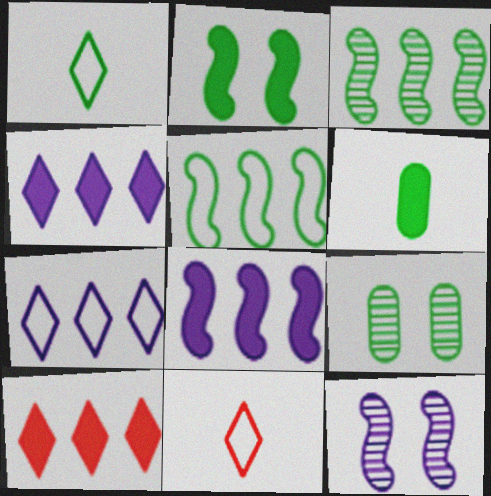[[8, 9, 11]]